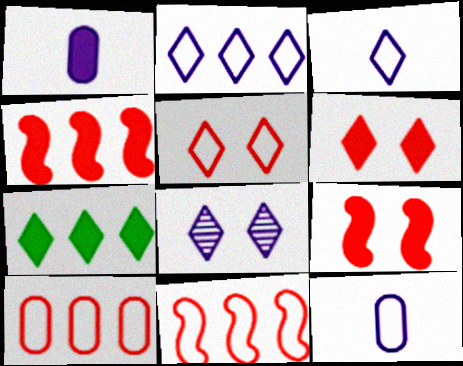[[1, 7, 9]]